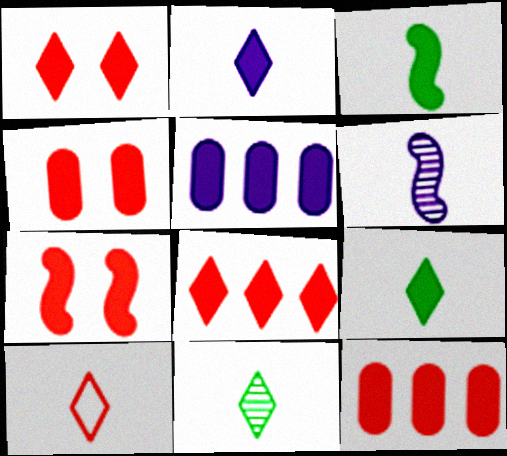[[1, 3, 5], 
[1, 4, 7], 
[2, 10, 11], 
[5, 7, 9]]